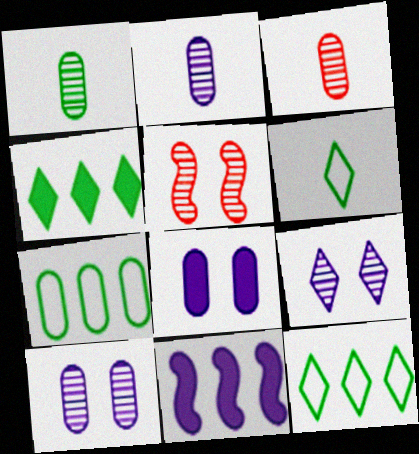[[1, 2, 3], 
[3, 7, 8]]